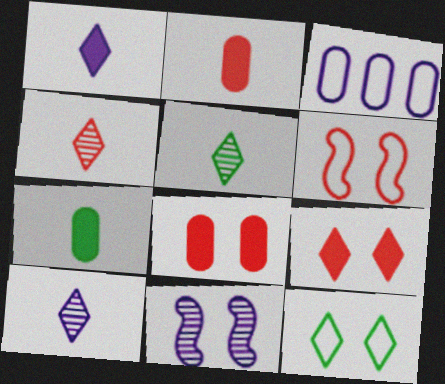[[1, 3, 11], 
[4, 5, 10], 
[8, 11, 12]]